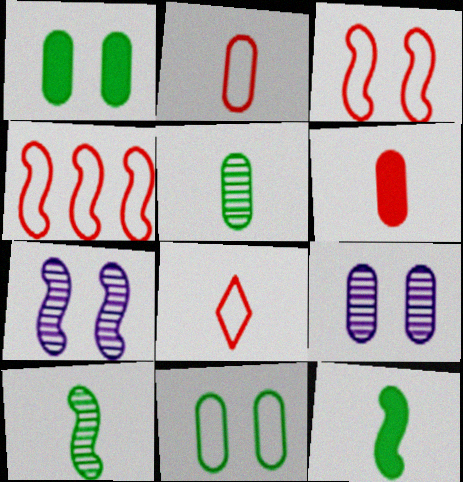[[4, 7, 12]]